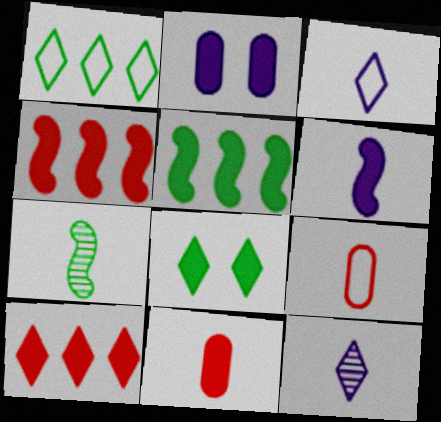[[3, 7, 11]]